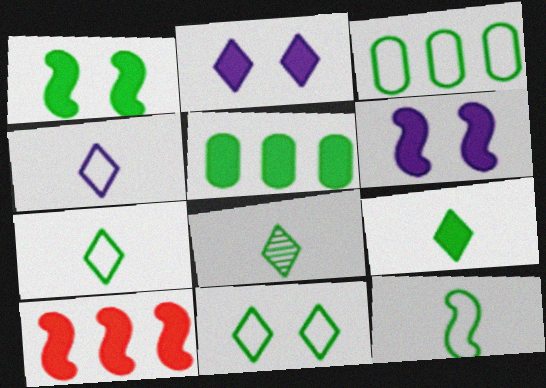[[1, 3, 8], 
[1, 5, 9], 
[3, 11, 12], 
[7, 8, 9]]